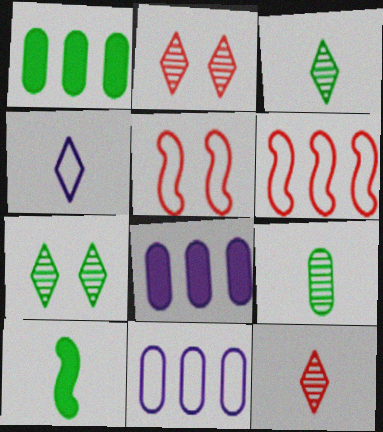[[2, 10, 11], 
[3, 5, 8]]